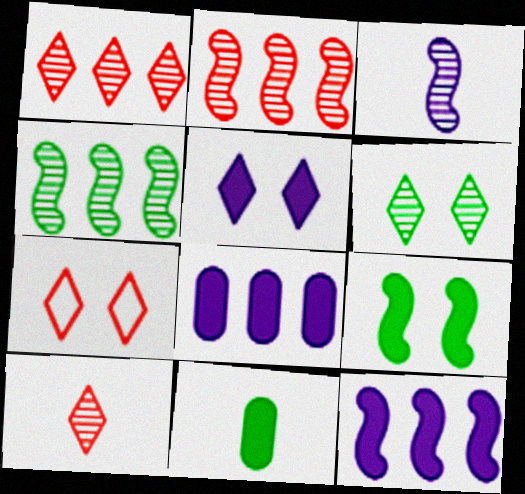[[5, 6, 7]]